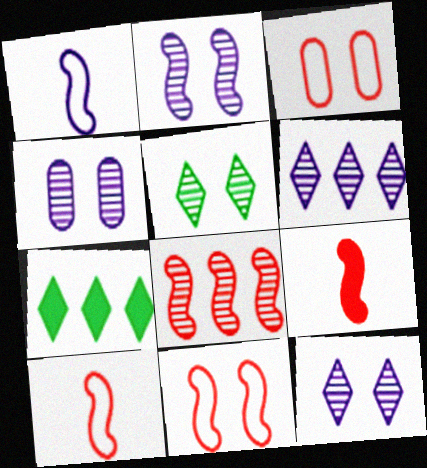[[2, 4, 12], 
[4, 7, 10], 
[8, 9, 11]]